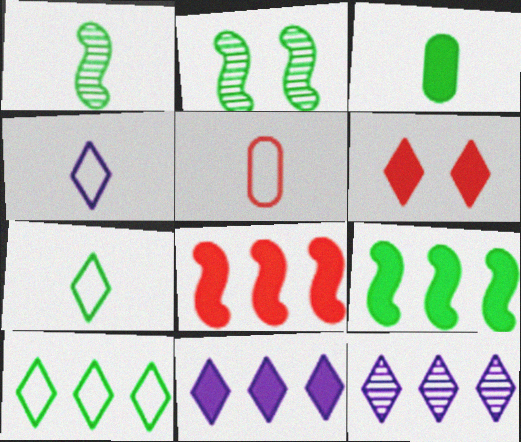[[1, 3, 7], 
[2, 3, 10], 
[2, 5, 11], 
[6, 7, 12]]